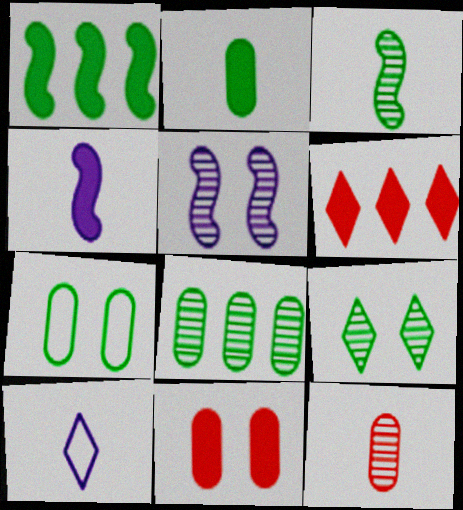[[2, 7, 8], 
[3, 8, 9], 
[6, 9, 10]]